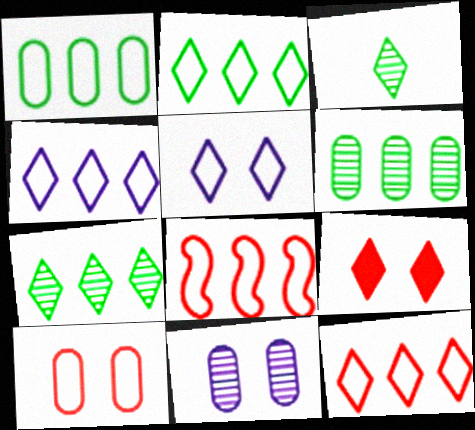[[1, 4, 8], 
[2, 4, 12], 
[3, 4, 9]]